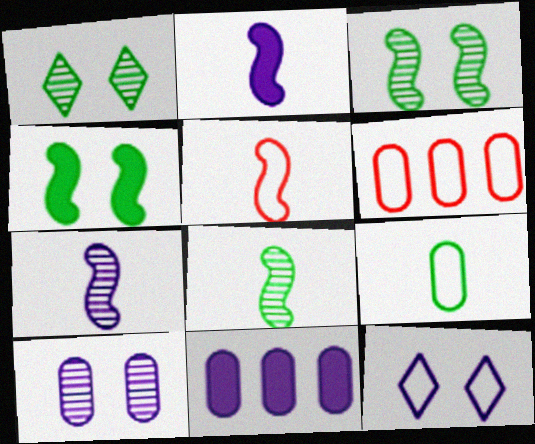[[1, 2, 6], 
[1, 5, 11], 
[2, 5, 8], 
[7, 11, 12]]